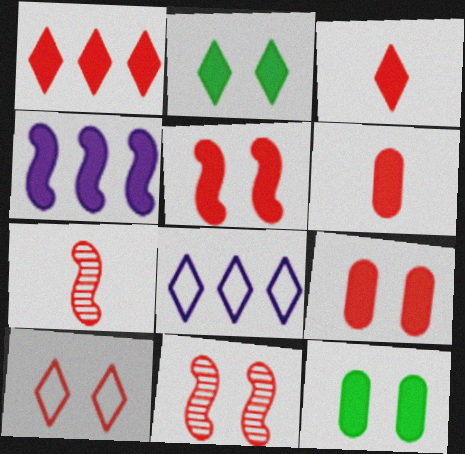[[1, 5, 6], 
[2, 4, 6], 
[3, 4, 12], 
[7, 8, 12], 
[9, 10, 11]]